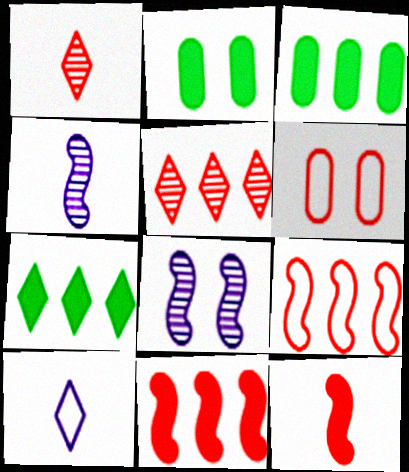[[1, 6, 11], 
[4, 6, 7], 
[5, 6, 12]]